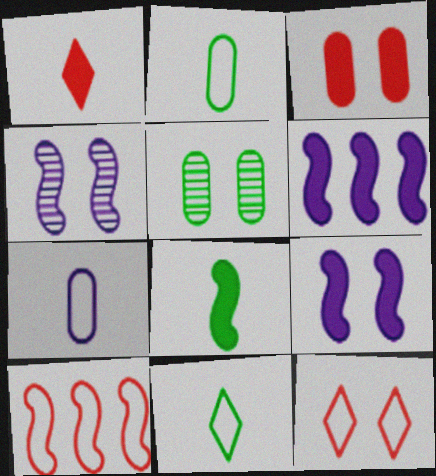[[4, 8, 10], 
[5, 9, 12]]